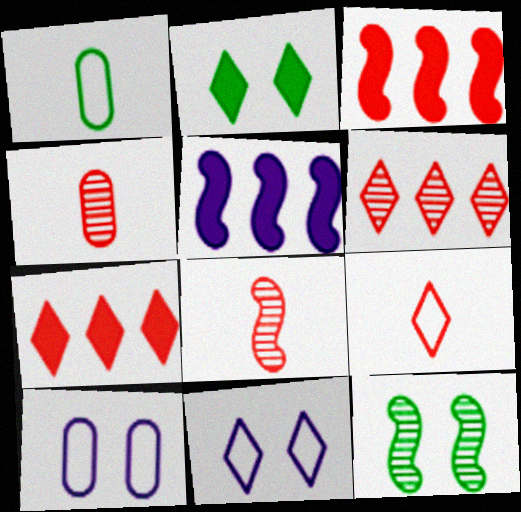[]